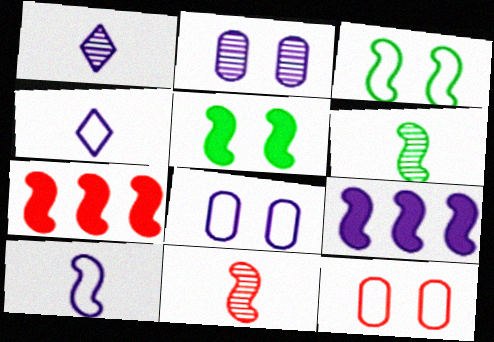[[1, 8, 9], 
[2, 4, 9], 
[3, 9, 11]]